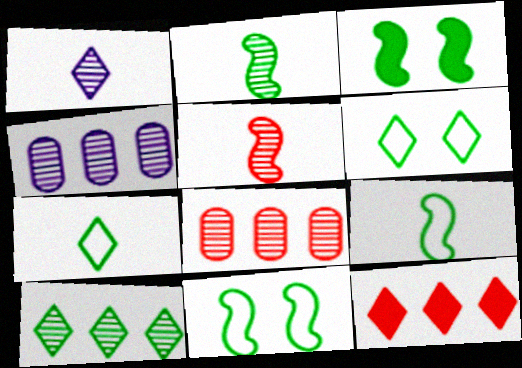[[1, 6, 12]]